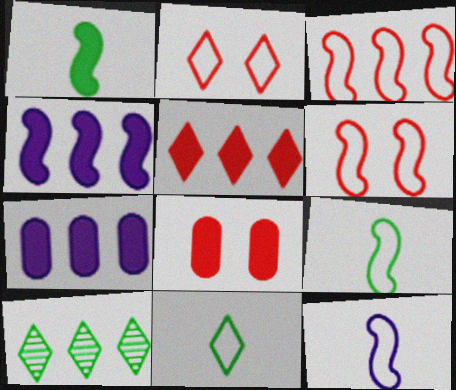[[3, 7, 10], 
[8, 10, 12]]